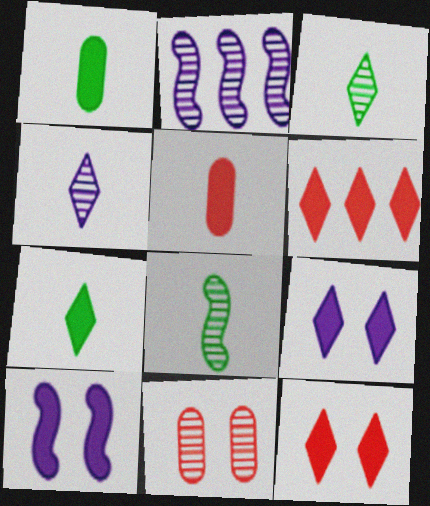[[1, 6, 10], 
[2, 3, 11], 
[6, 7, 9]]